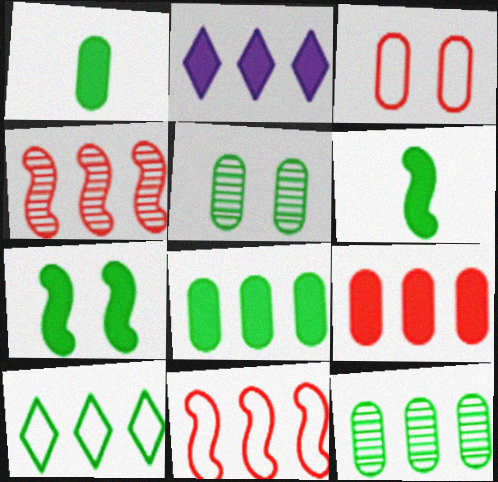[[2, 11, 12], 
[5, 6, 10]]